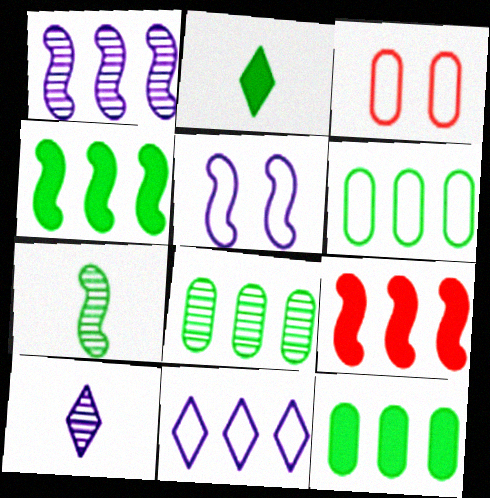[[1, 2, 3], 
[3, 4, 10], 
[5, 7, 9], 
[6, 8, 12], 
[8, 9, 11]]